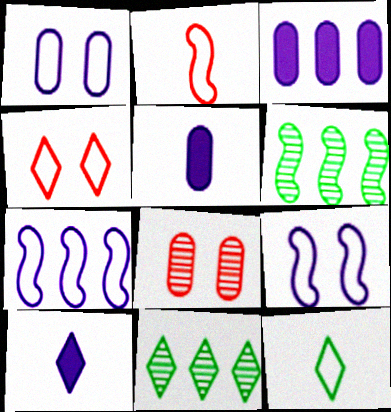[[4, 5, 6], 
[4, 10, 11]]